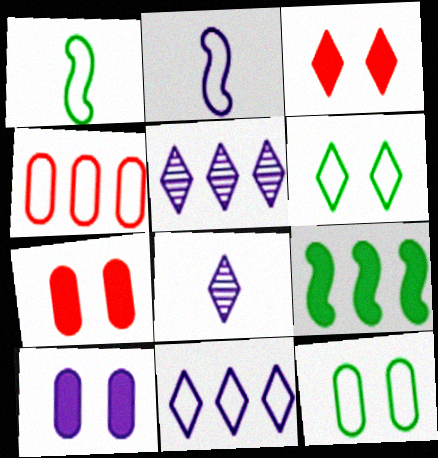[[1, 5, 7], 
[2, 4, 6], 
[2, 5, 10], 
[4, 5, 9]]